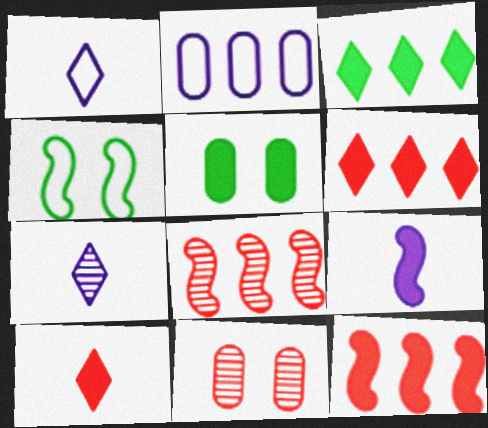[[1, 5, 8], 
[2, 3, 8], 
[4, 8, 9], 
[5, 6, 9]]